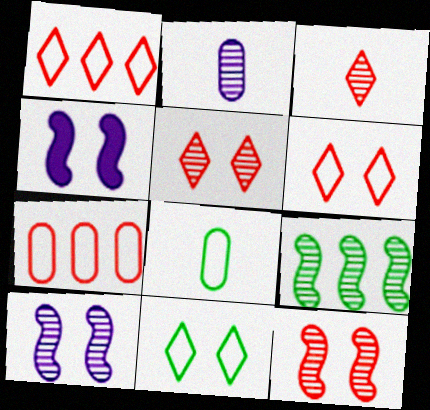[[2, 5, 9]]